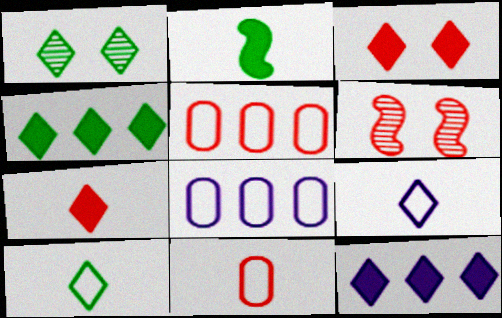[[1, 4, 10], 
[5, 6, 7]]